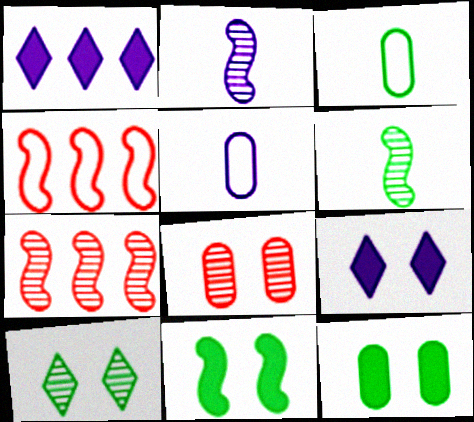[[2, 4, 11], 
[3, 7, 9]]